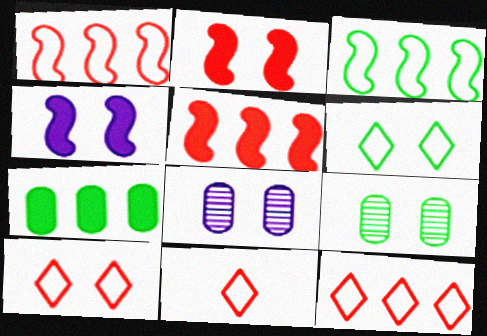[[2, 6, 8], 
[4, 9, 10], 
[10, 11, 12]]